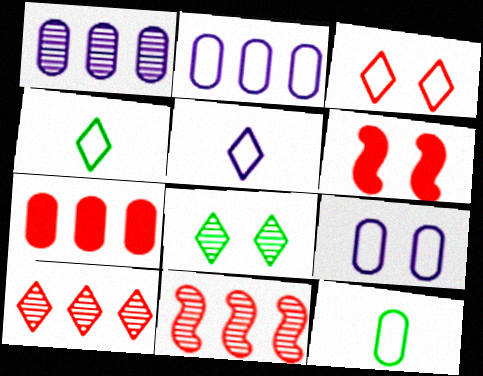[[1, 4, 6], 
[6, 8, 9]]